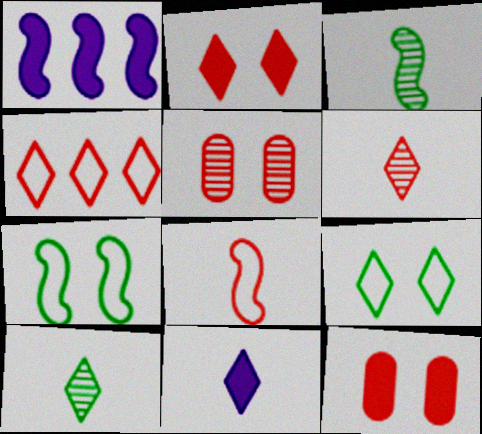[[2, 4, 6]]